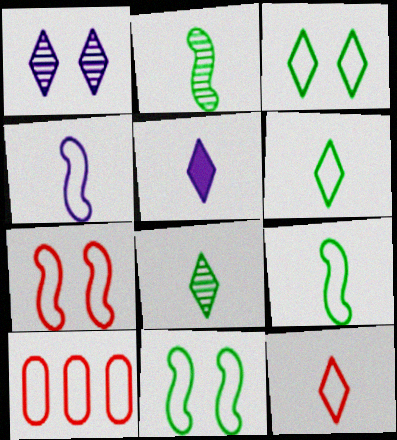[[3, 4, 10], 
[5, 8, 12], 
[7, 10, 12]]